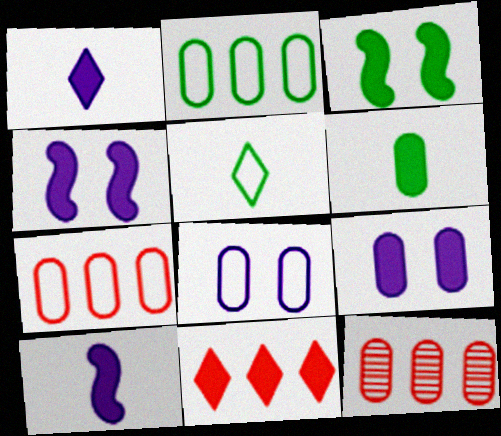[[4, 5, 12], 
[4, 6, 11], 
[6, 8, 12]]